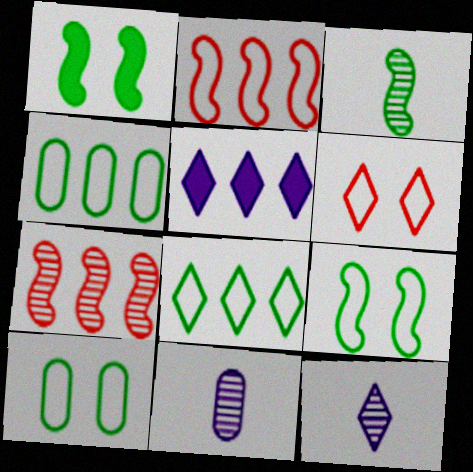[[4, 5, 7]]